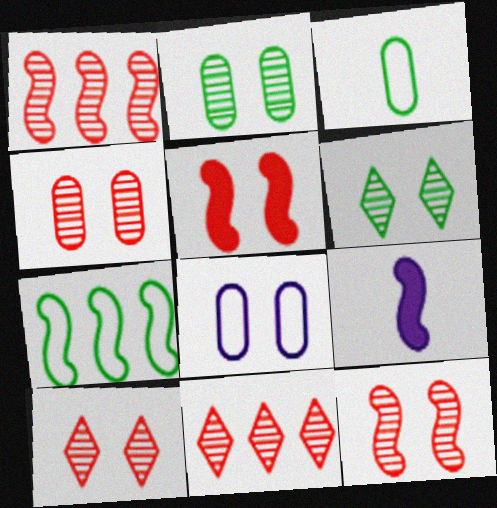[[4, 10, 12], 
[5, 6, 8], 
[7, 9, 12]]